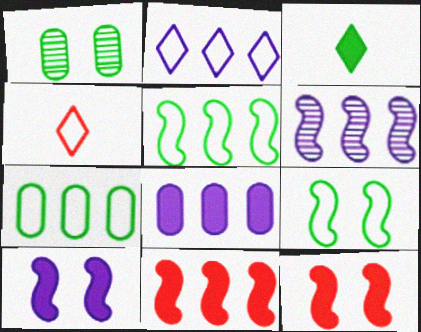[[1, 3, 5], 
[2, 6, 8], 
[3, 8, 12], 
[5, 6, 11]]